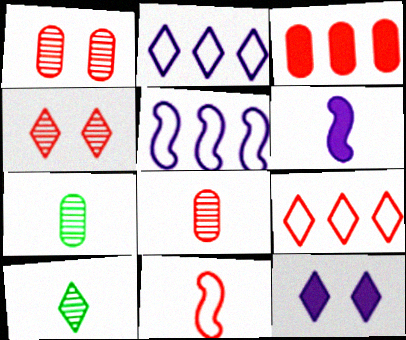[[3, 4, 11], 
[9, 10, 12]]